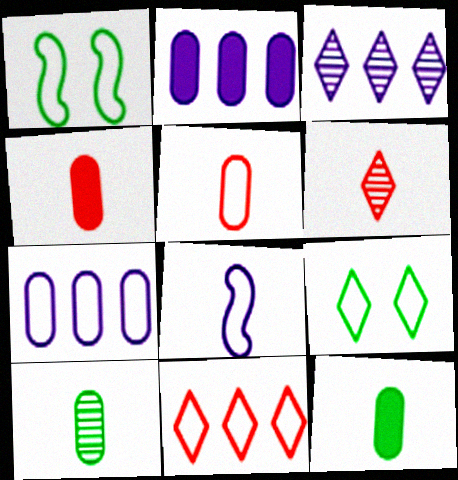[[1, 2, 6], 
[1, 3, 4], 
[6, 8, 12]]